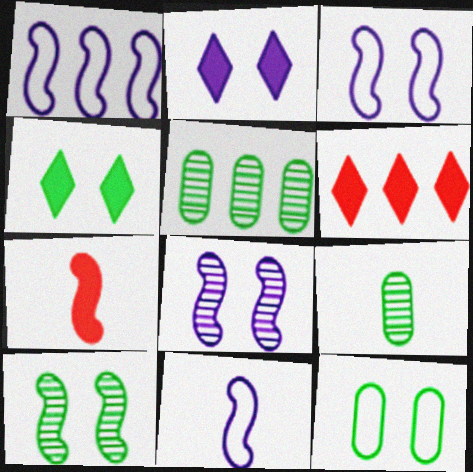[[1, 3, 11], 
[1, 5, 6], 
[1, 7, 10], 
[3, 6, 9], 
[4, 10, 12]]